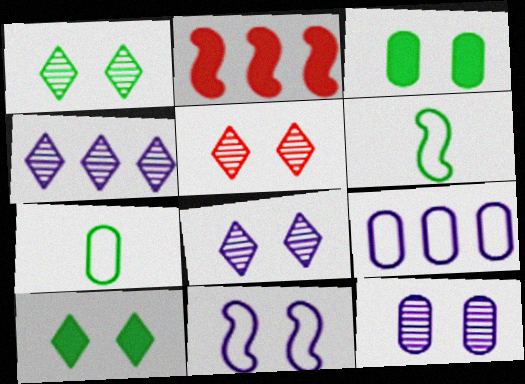[[1, 5, 8], 
[2, 7, 8], 
[3, 5, 11]]